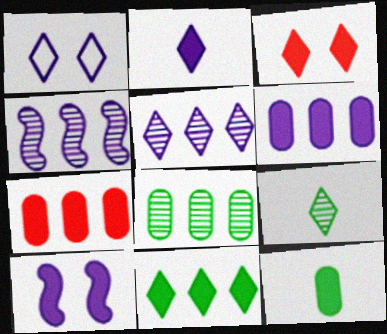[[1, 2, 5], 
[2, 3, 11], 
[2, 6, 10]]